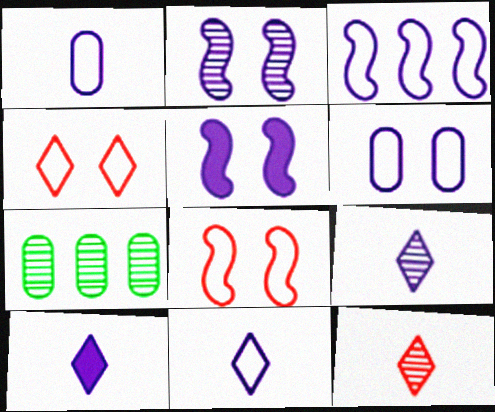[[2, 7, 12], 
[3, 6, 11], 
[7, 8, 10], 
[9, 10, 11]]